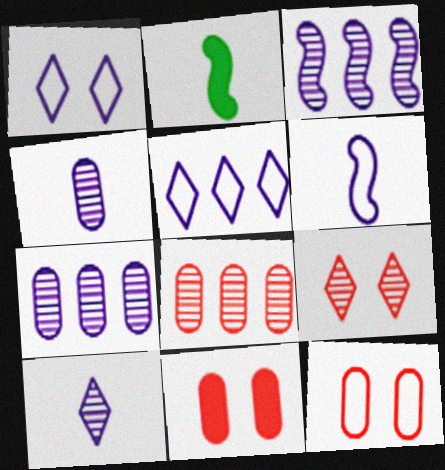[[1, 2, 8]]